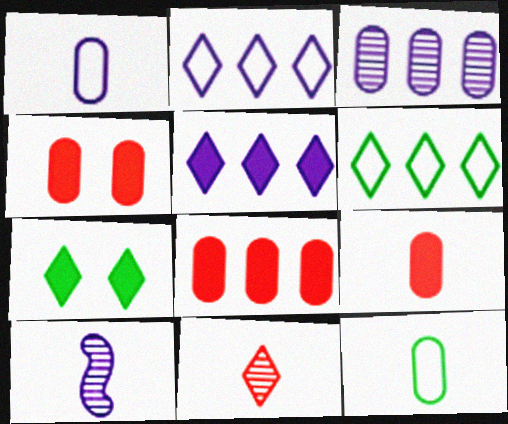[[2, 7, 11], 
[3, 4, 12], 
[4, 6, 10], 
[4, 8, 9]]